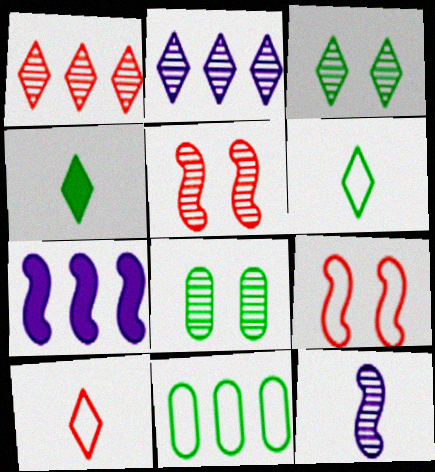[[1, 7, 11], 
[1, 8, 12], 
[7, 8, 10]]